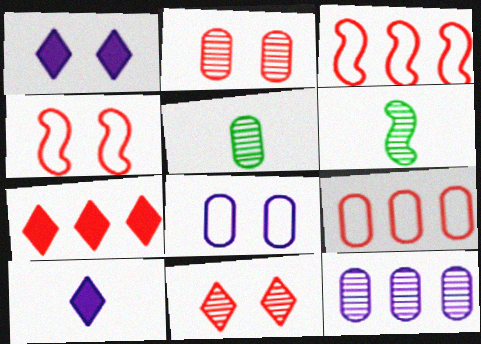[[1, 3, 5], 
[1, 6, 9], 
[2, 5, 12], 
[6, 7, 8], 
[6, 11, 12]]